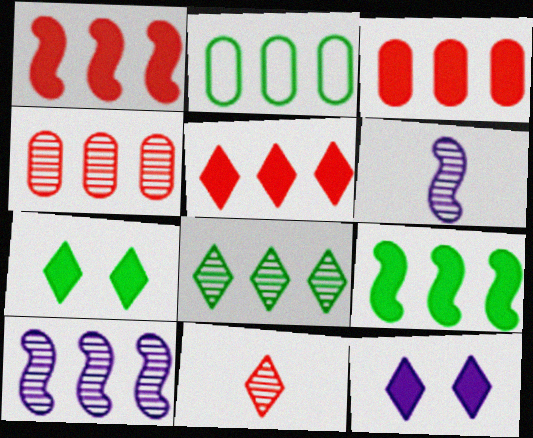[[1, 3, 5], 
[2, 5, 10], 
[2, 8, 9], 
[4, 8, 10]]